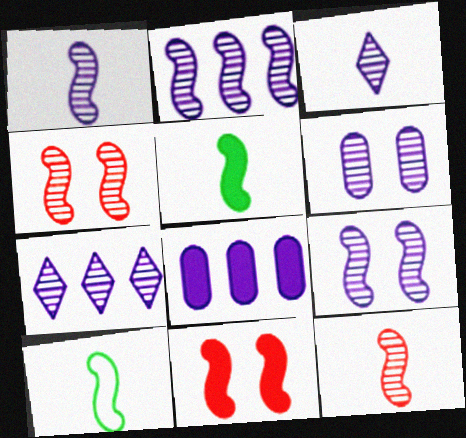[[1, 2, 9], 
[1, 6, 7], 
[2, 3, 6], 
[2, 10, 11]]